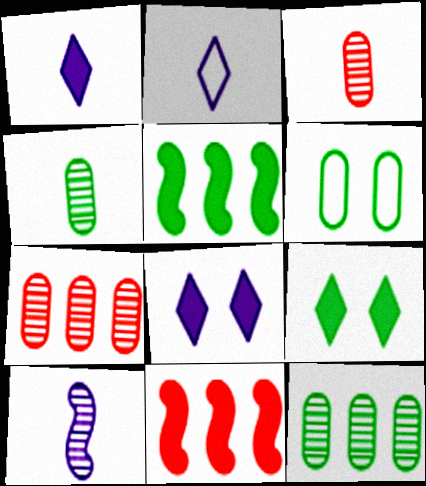[]